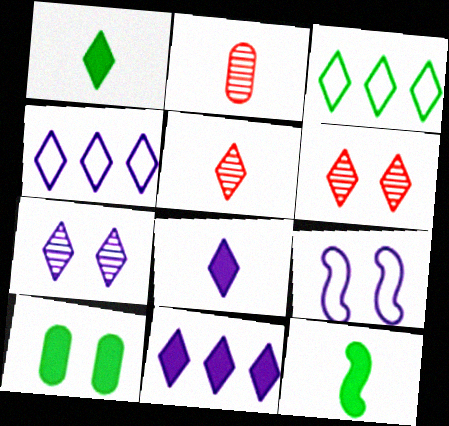[[1, 4, 6], 
[3, 6, 8], 
[4, 7, 8], 
[6, 9, 10]]